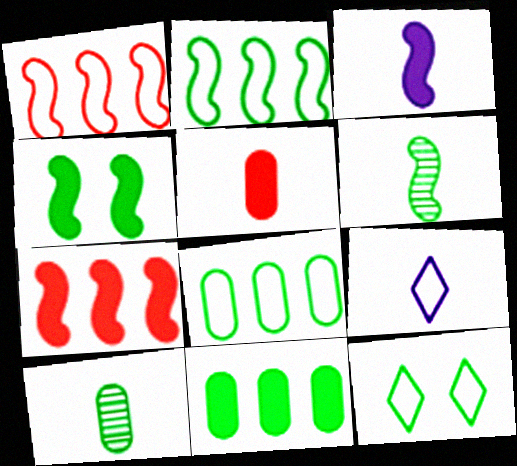[[2, 4, 6], 
[3, 4, 7], 
[5, 6, 9], 
[6, 11, 12]]